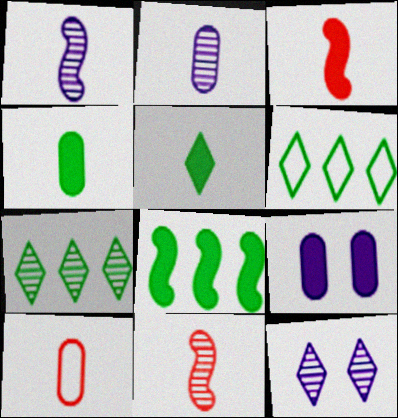[[1, 5, 10], 
[2, 4, 10], 
[6, 9, 11], 
[8, 10, 12]]